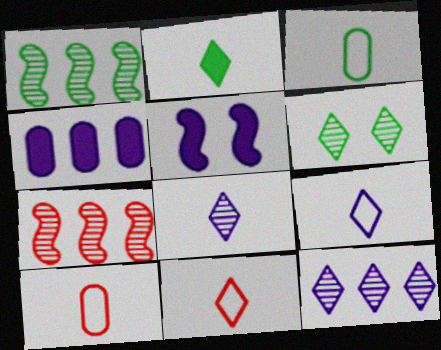[[2, 8, 11]]